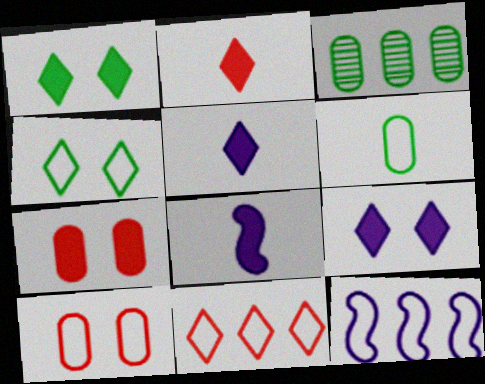[]